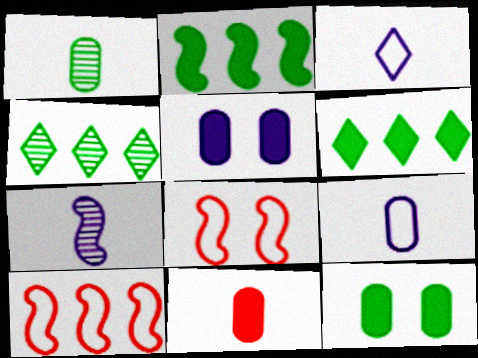[[1, 9, 11], 
[2, 7, 8]]